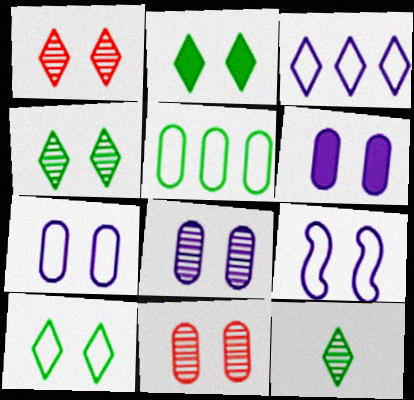[[2, 4, 10], 
[2, 9, 11], 
[6, 7, 8]]